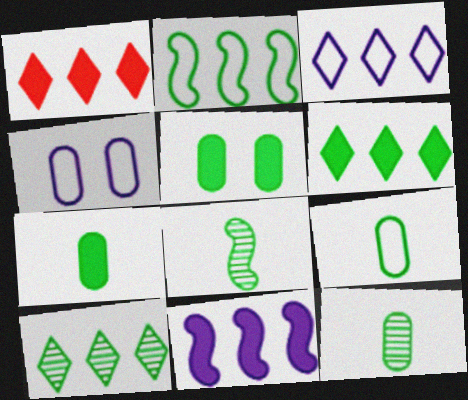[[1, 3, 10], 
[1, 4, 8], 
[7, 9, 12]]